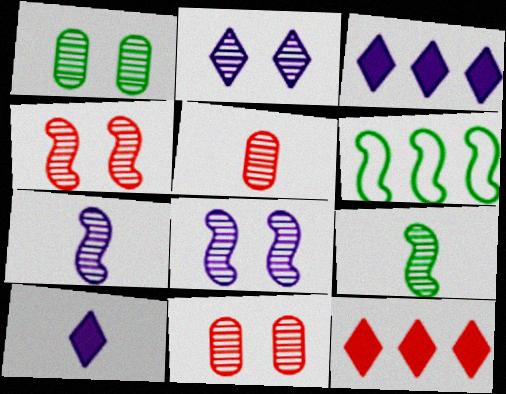[[1, 2, 4], 
[6, 10, 11]]